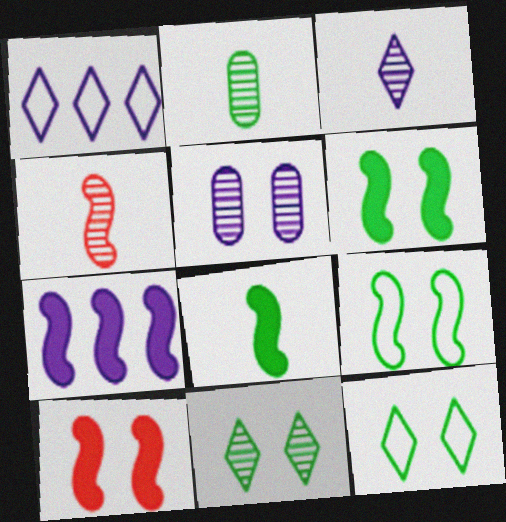[[1, 2, 10], 
[2, 3, 4], 
[4, 7, 9], 
[5, 10, 12], 
[7, 8, 10]]